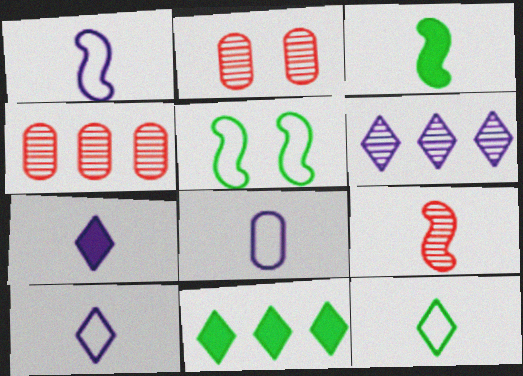[[1, 2, 11], 
[1, 3, 9], 
[1, 8, 10], 
[4, 5, 7]]